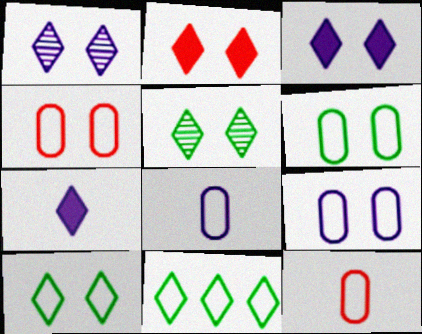[[1, 2, 10], 
[4, 6, 9]]